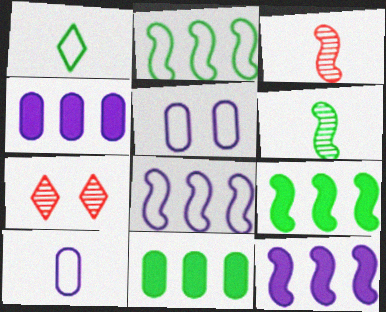[[7, 9, 10]]